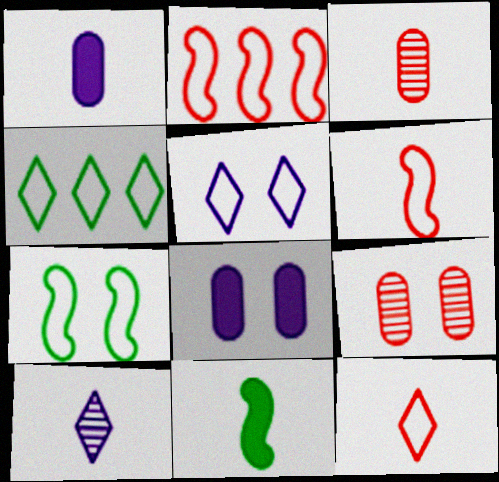[[4, 5, 12]]